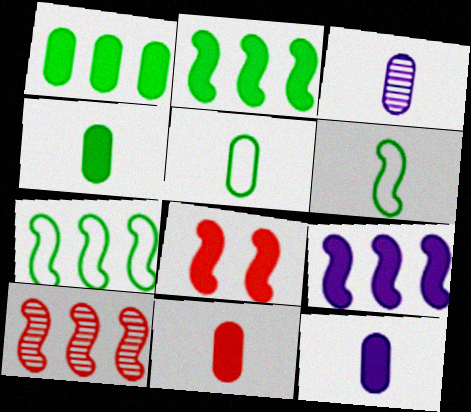[[3, 5, 11], 
[4, 11, 12], 
[7, 9, 10]]